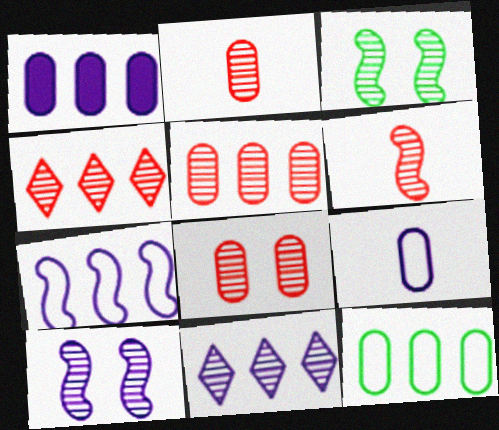[[1, 5, 12], 
[1, 7, 11], 
[2, 3, 11], 
[2, 5, 8], 
[4, 6, 8]]